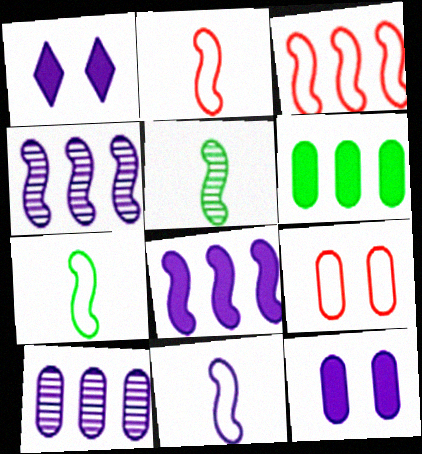[[1, 10, 11], 
[2, 7, 11]]